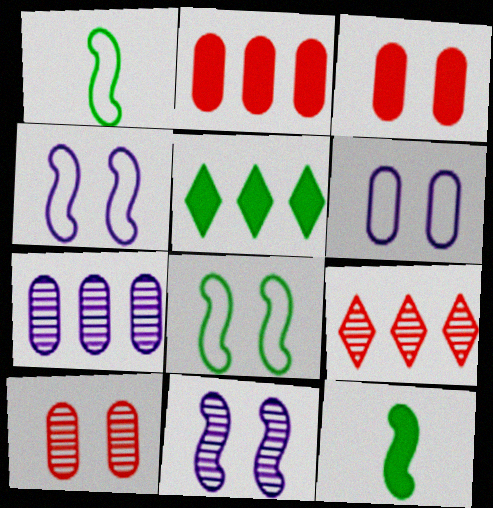[[6, 9, 12]]